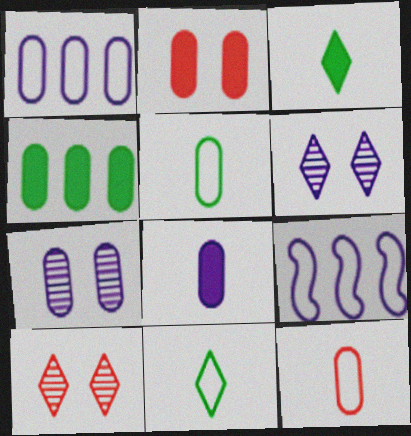[[1, 7, 8], 
[2, 4, 8], 
[4, 7, 12], 
[6, 8, 9]]